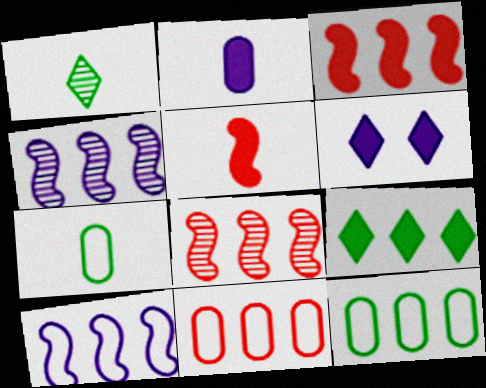[[4, 9, 11], 
[6, 7, 8]]